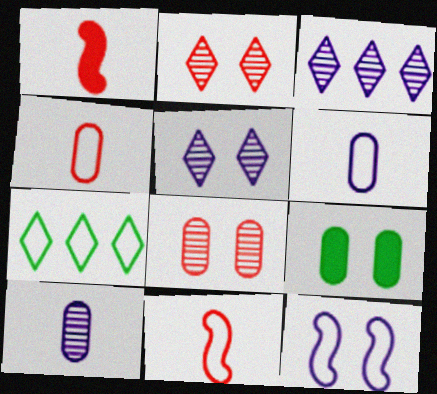[[2, 9, 12], 
[3, 9, 11], 
[4, 7, 12]]